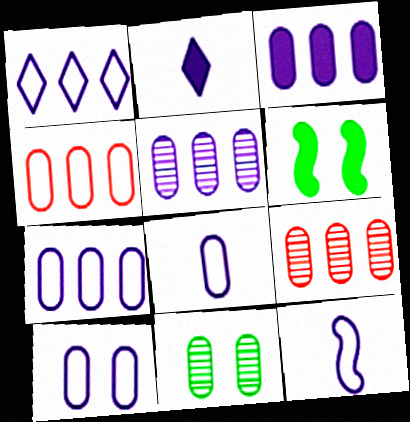[[1, 10, 12], 
[3, 5, 7], 
[7, 8, 10]]